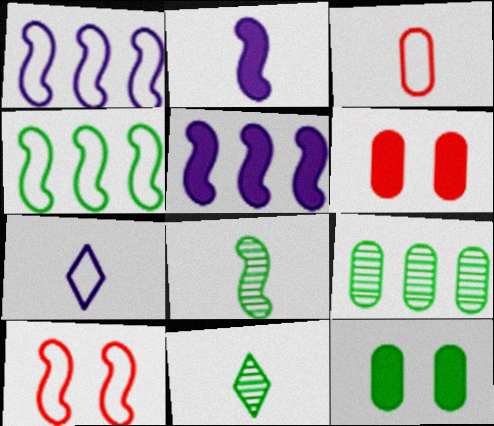[[1, 6, 11], 
[2, 3, 11], 
[4, 11, 12], 
[5, 8, 10]]